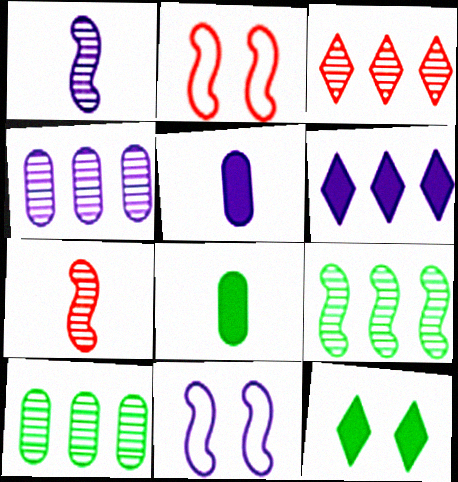[[3, 4, 9], 
[3, 8, 11]]